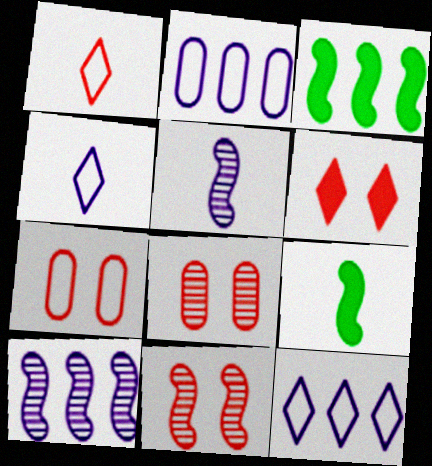[[3, 4, 8], 
[6, 7, 11], 
[8, 9, 12]]